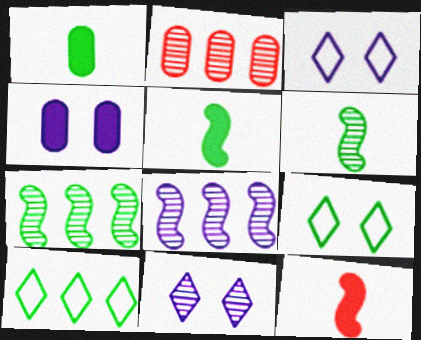[[1, 7, 9], 
[2, 3, 5], 
[2, 6, 11]]